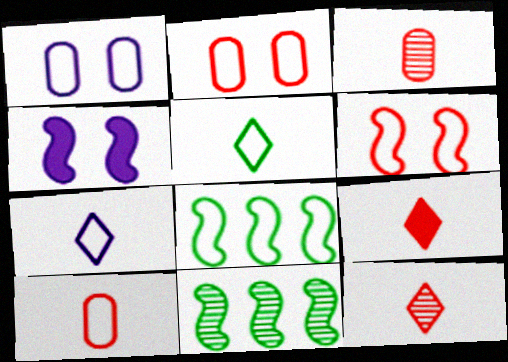[[1, 9, 11], 
[2, 7, 8]]